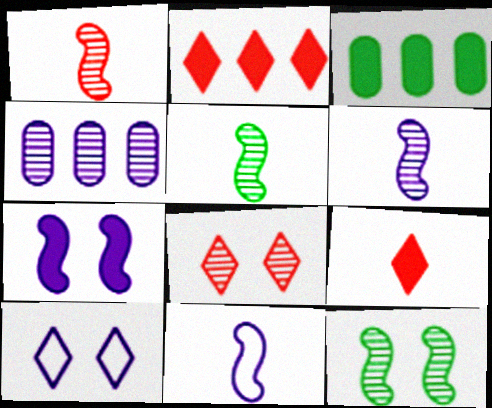[[1, 3, 10], 
[1, 5, 6], 
[3, 7, 9], 
[3, 8, 11], 
[4, 5, 8]]